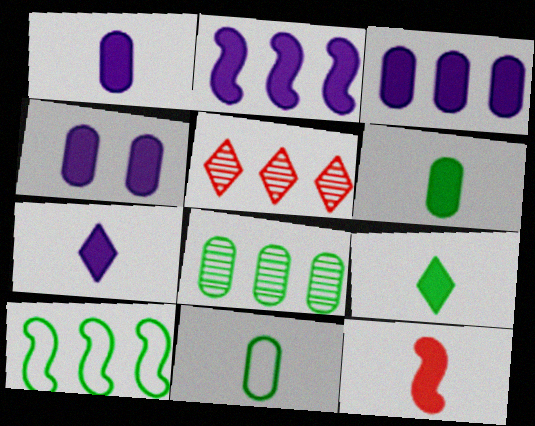[[1, 3, 4], 
[1, 9, 12], 
[2, 4, 7], 
[3, 5, 10], 
[6, 7, 12]]